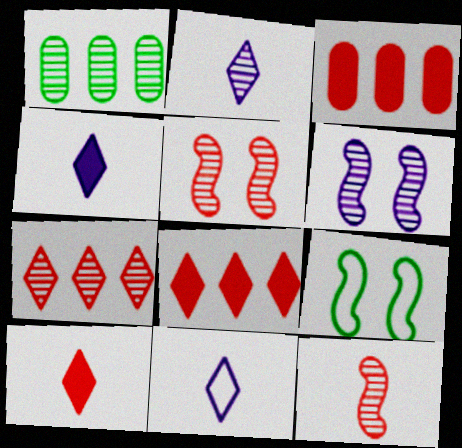[[1, 2, 5], 
[2, 3, 9], 
[2, 4, 11]]